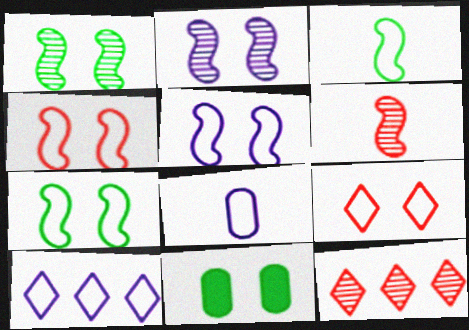[[2, 9, 11], 
[4, 5, 7], 
[5, 8, 10], 
[6, 10, 11]]